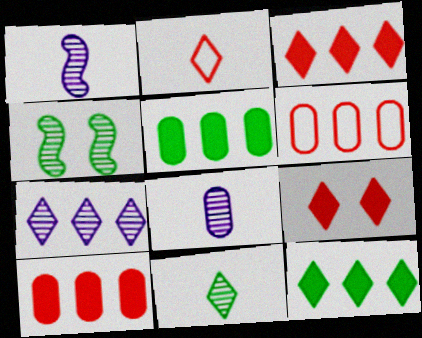[]